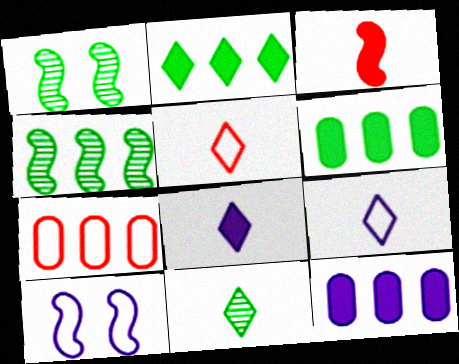[[1, 5, 12], 
[1, 7, 8], 
[3, 4, 10], 
[5, 8, 11]]